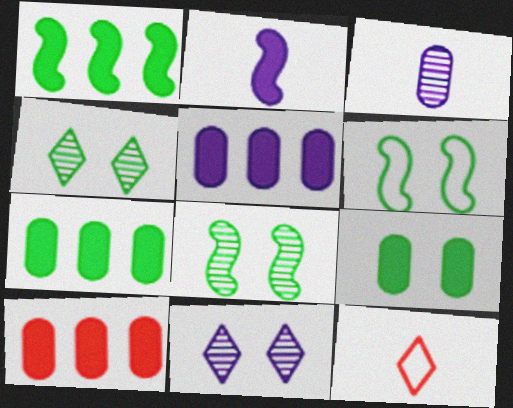[[4, 6, 9], 
[5, 7, 10], 
[5, 8, 12]]